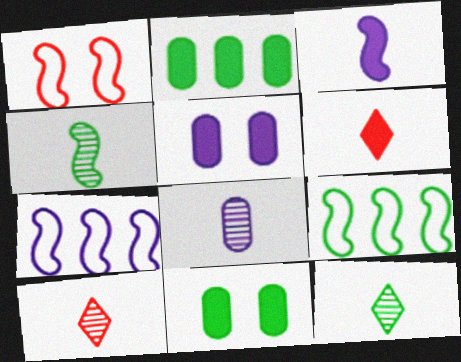[[4, 8, 10], 
[5, 9, 10], 
[7, 10, 11], 
[9, 11, 12]]